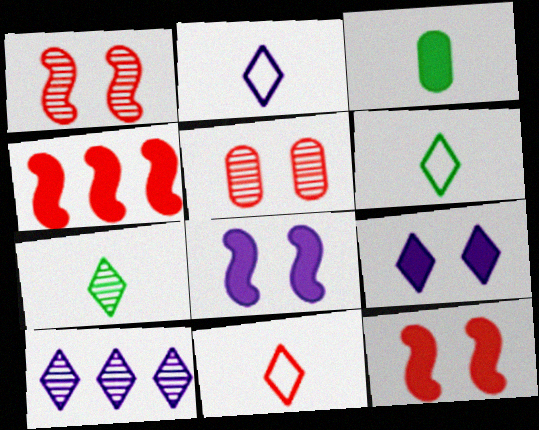[[2, 6, 11], 
[2, 9, 10], 
[3, 4, 9], 
[4, 5, 11]]